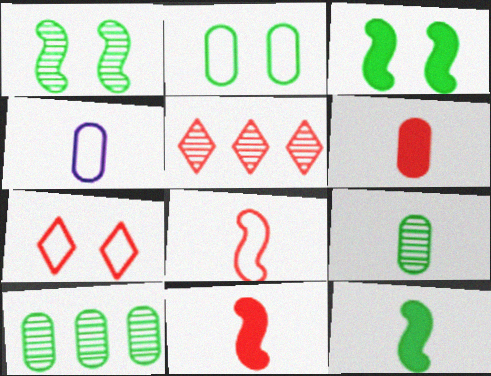[[3, 4, 5], 
[4, 6, 9]]